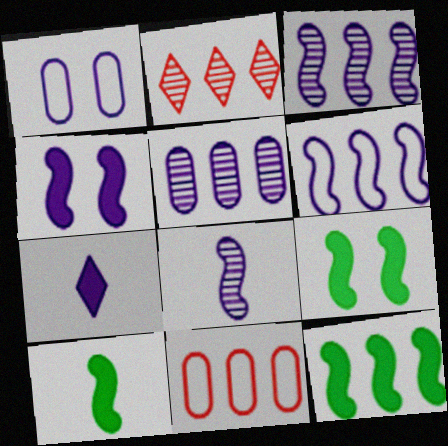[[1, 2, 10], 
[1, 3, 7], 
[4, 6, 8], 
[9, 10, 12]]